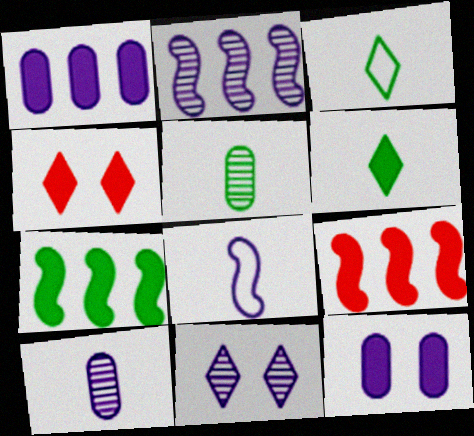[[1, 8, 11], 
[2, 10, 11], 
[6, 9, 12]]